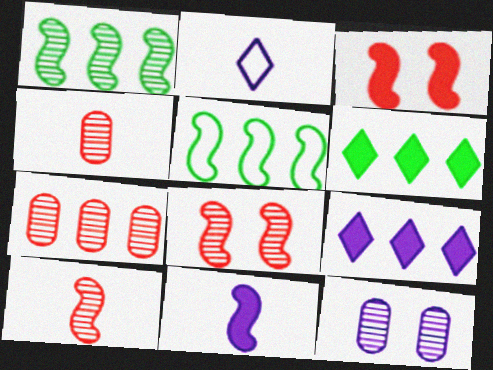[[5, 7, 9], 
[5, 8, 11]]